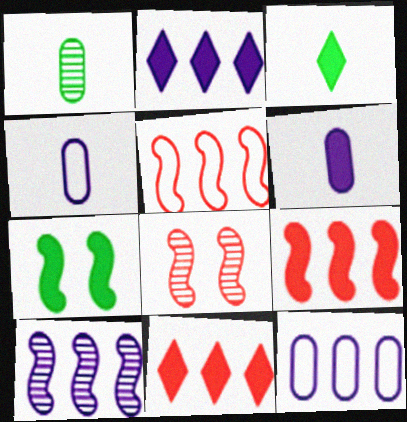[[2, 10, 12], 
[3, 8, 12], 
[6, 7, 11]]